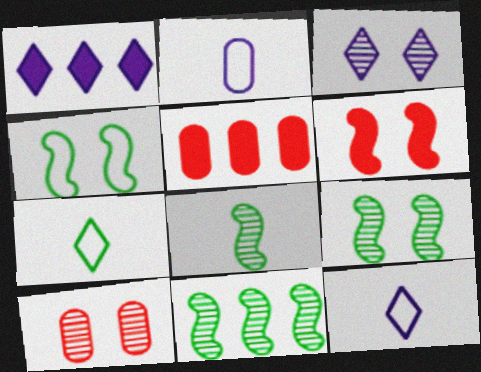[[1, 3, 12], 
[3, 9, 10], 
[5, 9, 12], 
[8, 9, 11]]